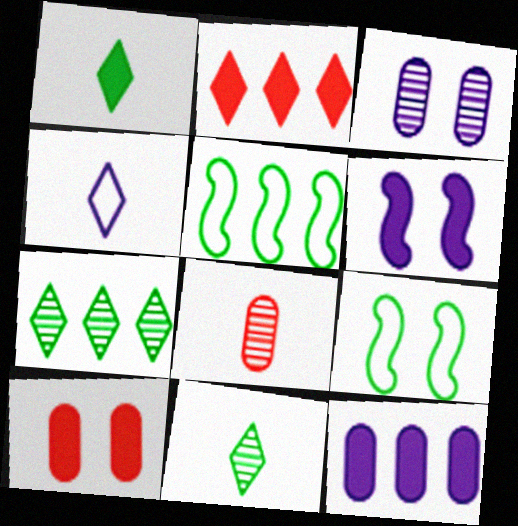[]